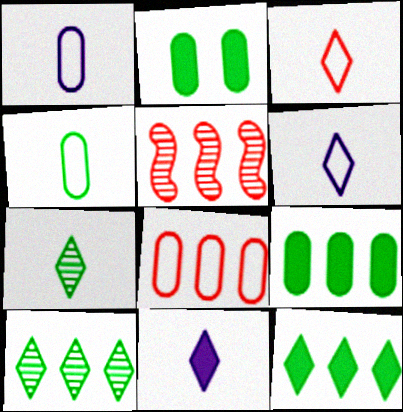[[2, 5, 6], 
[3, 7, 11]]